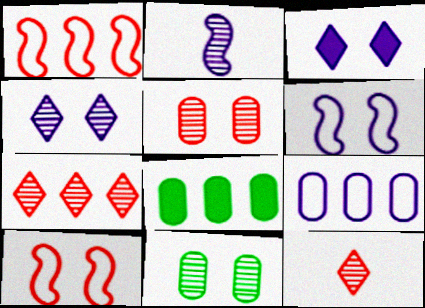[[2, 3, 9], 
[2, 7, 11], 
[3, 10, 11], 
[6, 8, 12]]